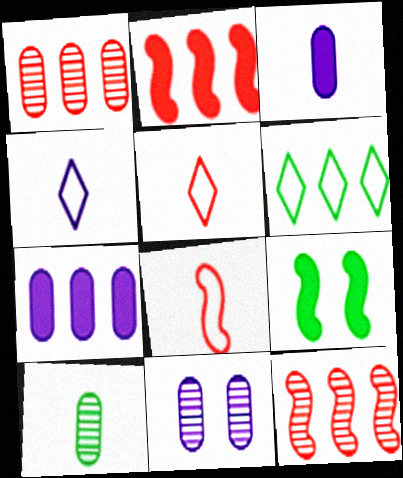[[1, 4, 9], 
[1, 10, 11], 
[6, 7, 12], 
[6, 9, 10]]